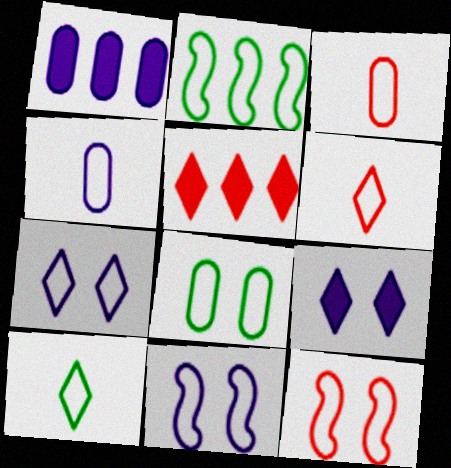[[2, 3, 7], 
[2, 8, 10], 
[7, 8, 12]]